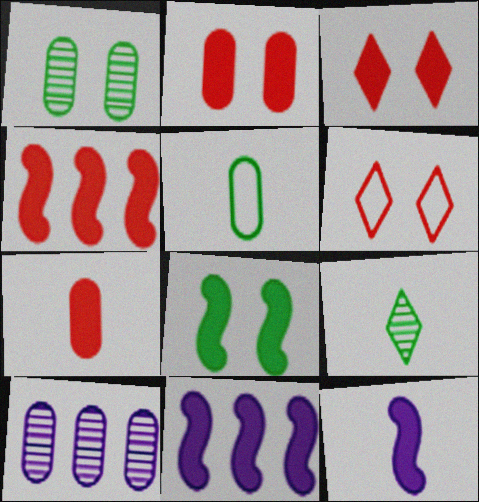[[2, 5, 10], 
[3, 4, 7], 
[4, 8, 12]]